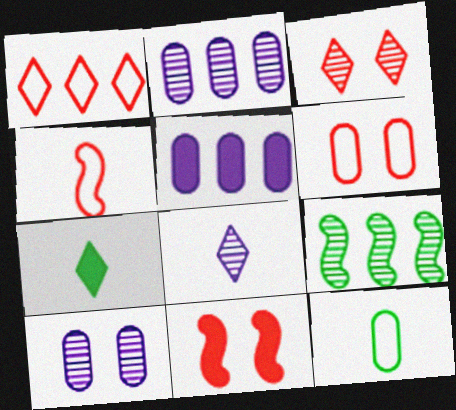[[1, 4, 6], 
[1, 5, 9], 
[3, 6, 11], 
[5, 7, 11]]